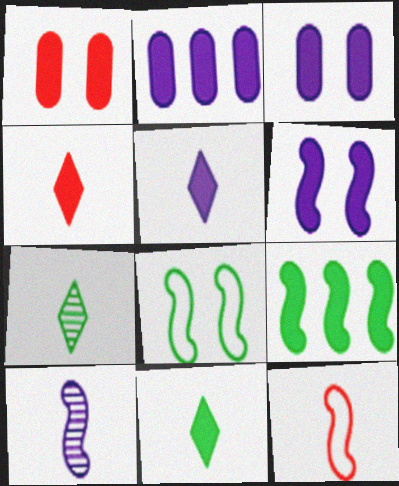[[1, 5, 9], 
[2, 5, 6], 
[3, 4, 9], 
[4, 5, 11]]